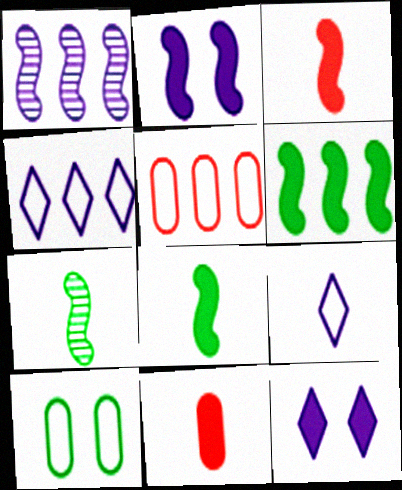[[2, 3, 6], 
[5, 7, 12], 
[6, 11, 12], 
[7, 9, 11]]